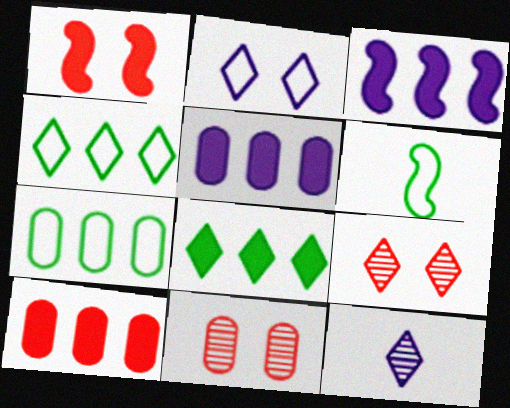[[1, 7, 12], 
[3, 8, 10], 
[5, 6, 9]]